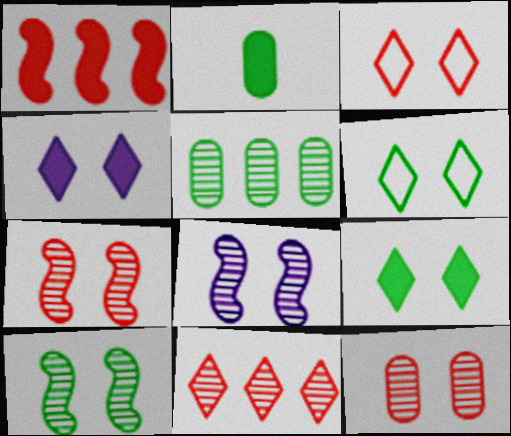[[1, 2, 4], 
[7, 8, 10]]